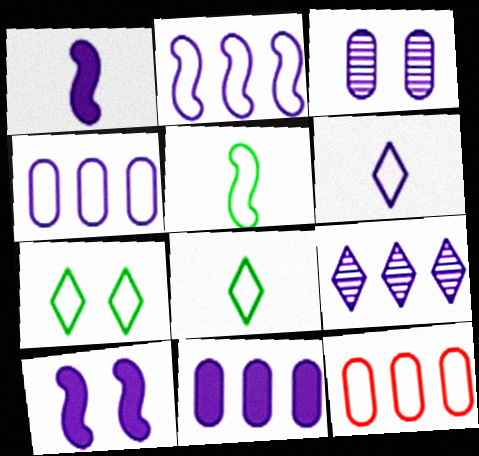[[2, 9, 11]]